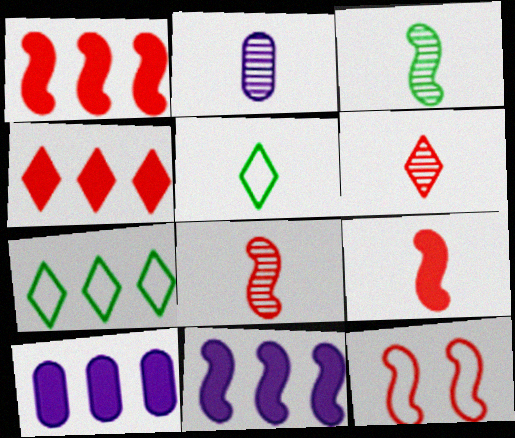[[1, 8, 12], 
[2, 3, 6], 
[2, 5, 9], 
[3, 11, 12]]